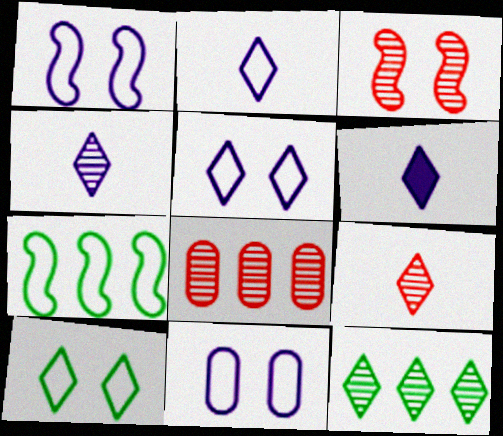[[1, 5, 11], 
[2, 4, 6], 
[3, 8, 9]]